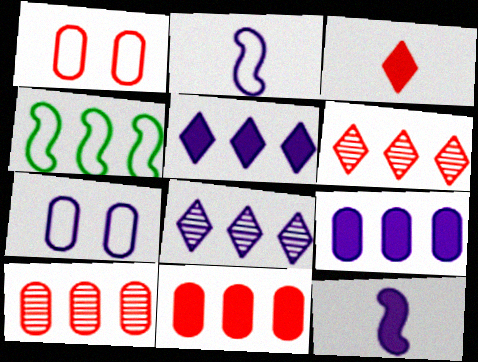[[4, 5, 10], 
[4, 6, 9], 
[4, 8, 11], 
[7, 8, 12]]